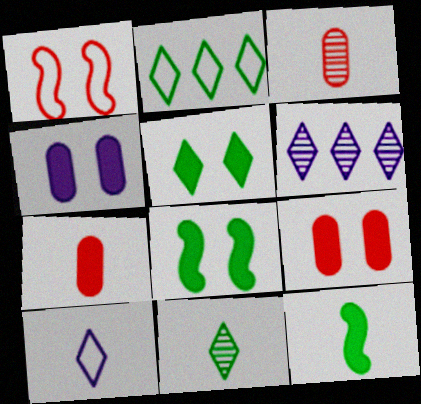[[2, 5, 11], 
[3, 10, 12]]